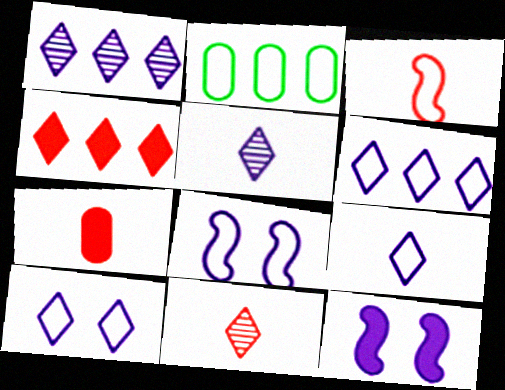[[2, 3, 10], 
[2, 11, 12], 
[3, 7, 11], 
[6, 9, 10]]